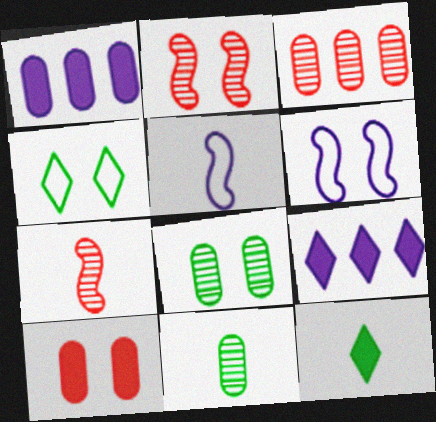[[1, 4, 7], 
[3, 6, 12]]